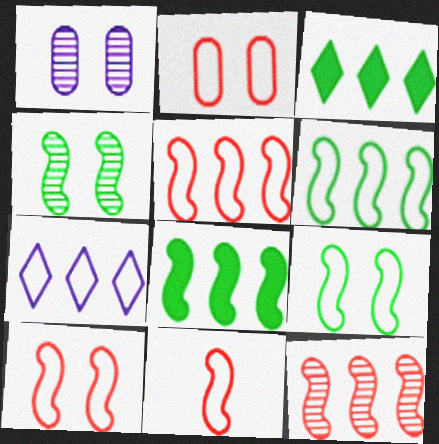[[1, 3, 11], 
[5, 10, 11]]